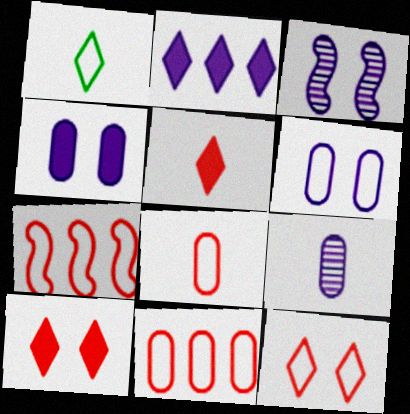[[1, 6, 7], 
[7, 8, 12]]